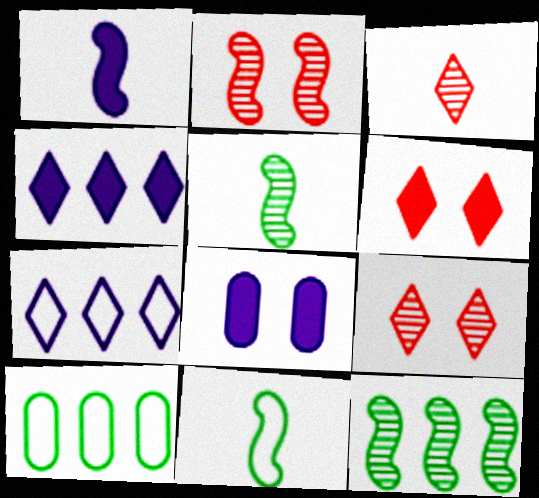[[1, 4, 8], 
[1, 9, 10]]